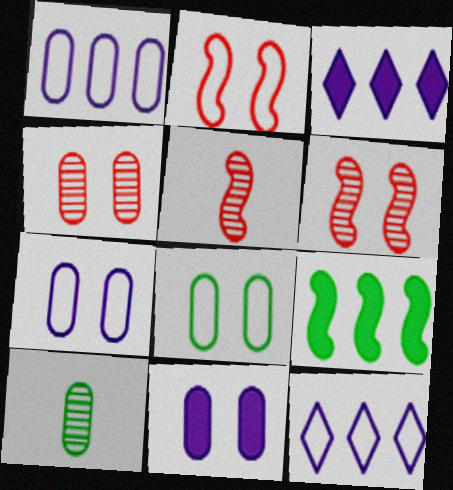[[2, 3, 10], 
[3, 5, 8], 
[4, 8, 11]]